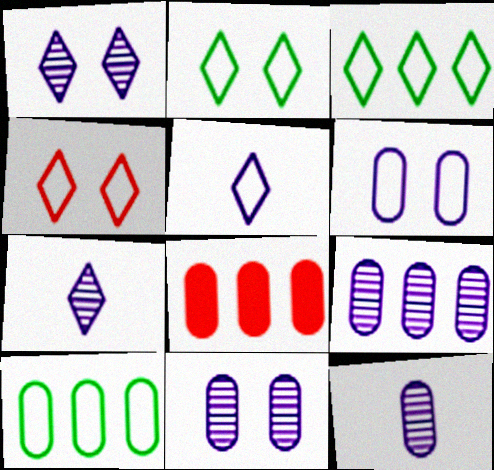[[3, 4, 5], 
[8, 9, 10], 
[9, 11, 12]]